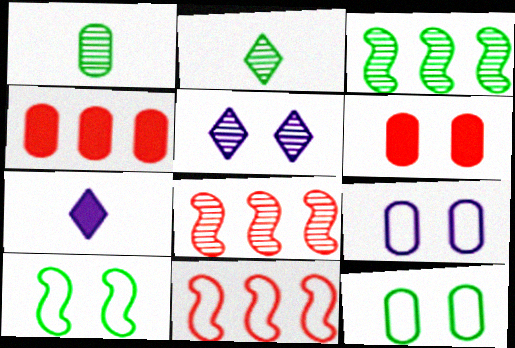[[1, 4, 9], 
[1, 5, 8], 
[5, 6, 10], 
[7, 8, 12]]